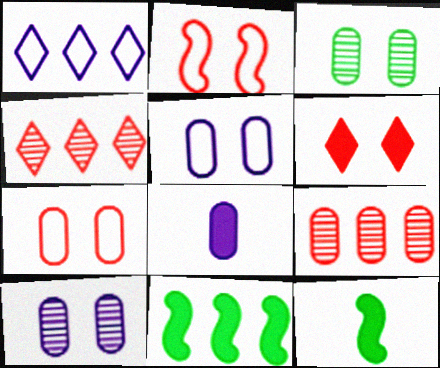[[1, 9, 11], 
[4, 5, 12], 
[6, 8, 11]]